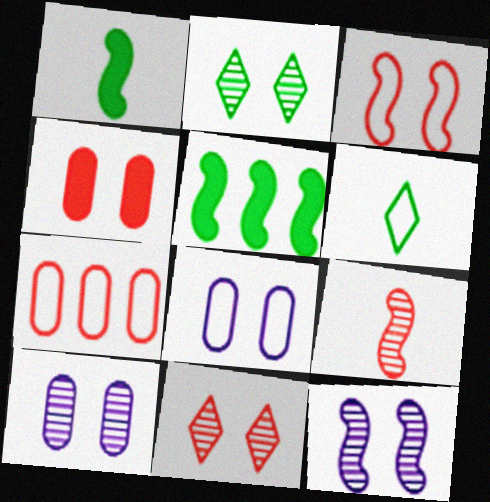[[3, 4, 11]]